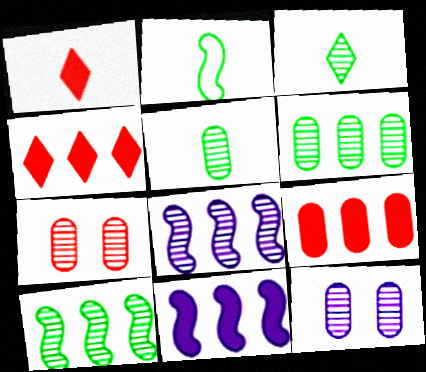[[2, 4, 12], 
[3, 7, 8]]